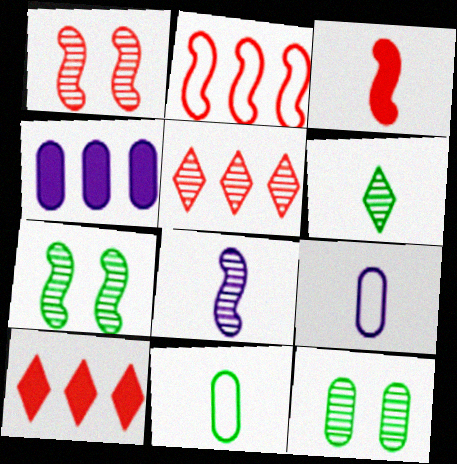[[1, 2, 3], 
[3, 6, 9], 
[5, 8, 12], 
[7, 9, 10]]